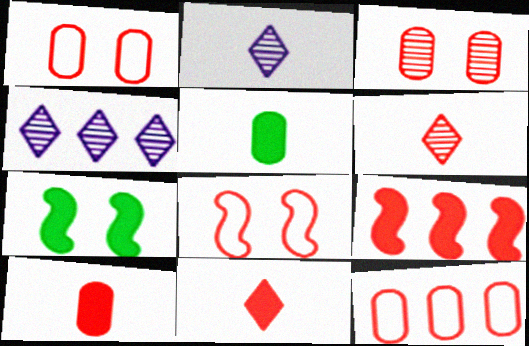[[1, 6, 9], 
[2, 7, 12], 
[3, 10, 12], 
[4, 5, 8]]